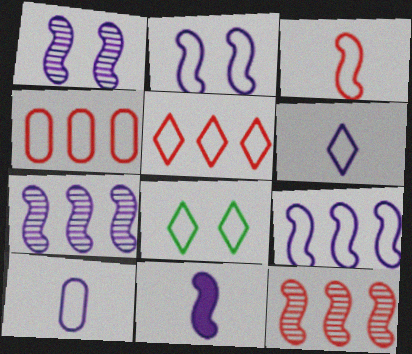[[1, 9, 11], 
[2, 7, 11], 
[5, 6, 8]]